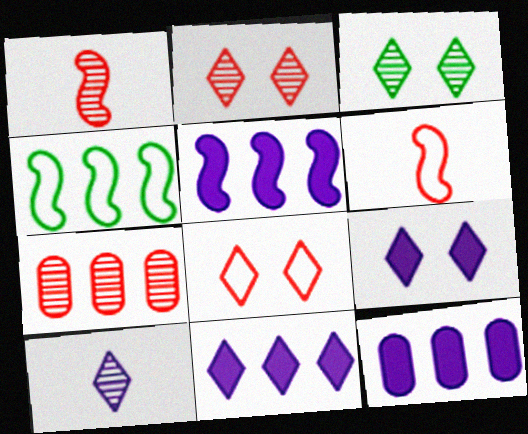[[1, 2, 7], 
[3, 6, 12], 
[3, 8, 9], 
[4, 7, 11], 
[5, 11, 12]]